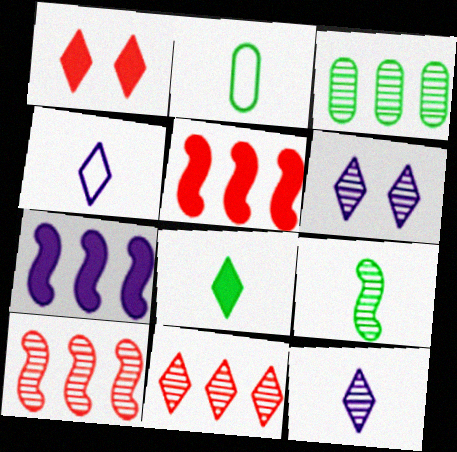[[2, 5, 6], 
[2, 8, 9]]